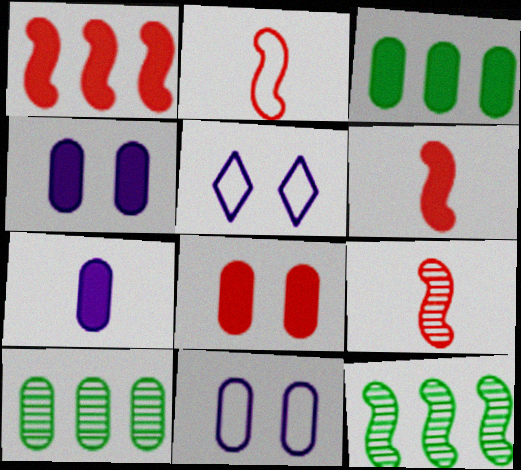[[2, 6, 9], 
[3, 5, 9], 
[3, 7, 8], 
[5, 6, 10]]